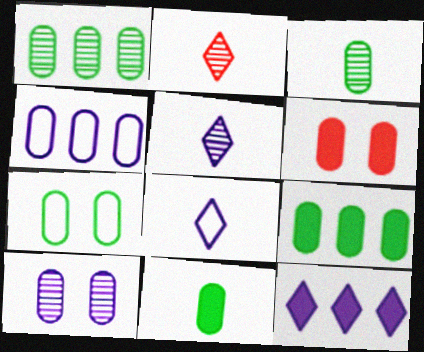[[1, 7, 11], 
[3, 4, 6], 
[3, 7, 9], 
[6, 7, 10]]